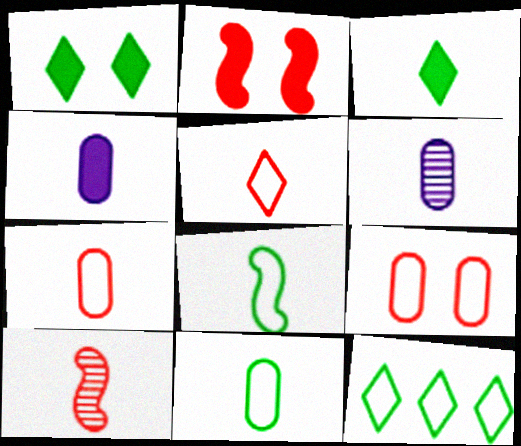[[2, 6, 12]]